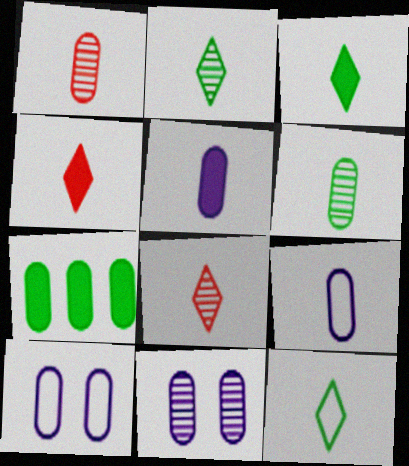[[1, 7, 10], 
[2, 3, 12]]